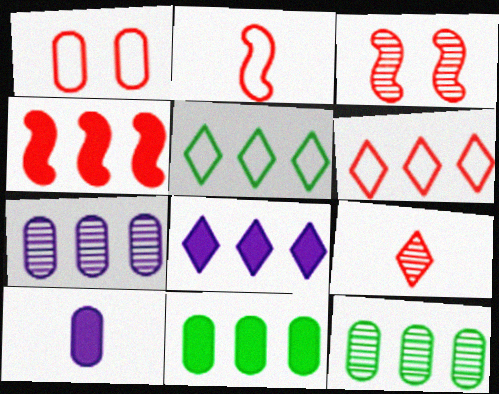[[1, 2, 6], 
[1, 4, 9], 
[1, 10, 12], 
[2, 3, 4], 
[3, 5, 10], 
[4, 5, 7], 
[4, 8, 11]]